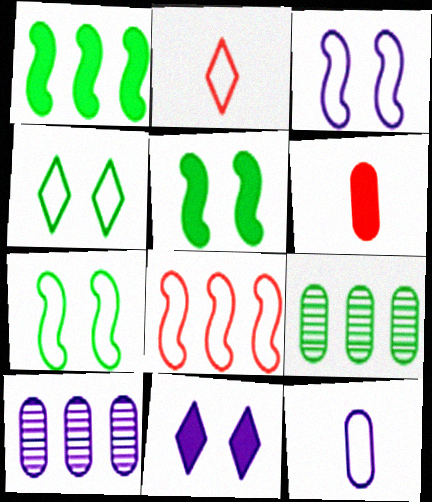[[1, 6, 11], 
[2, 5, 10], 
[4, 8, 12]]